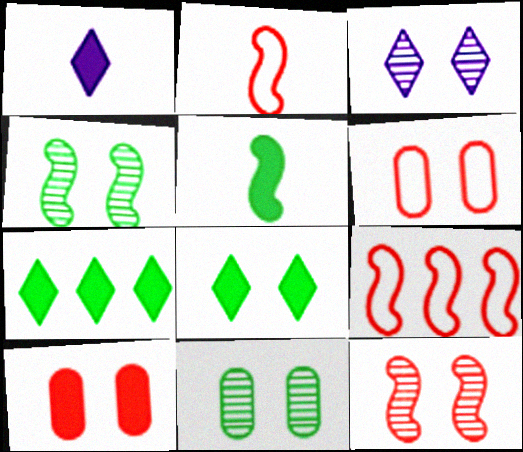[[1, 9, 11], 
[3, 11, 12]]